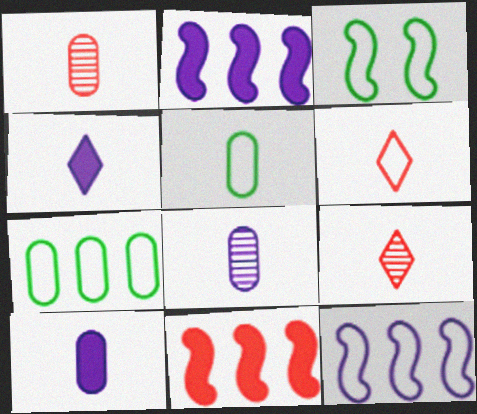[[1, 5, 10]]